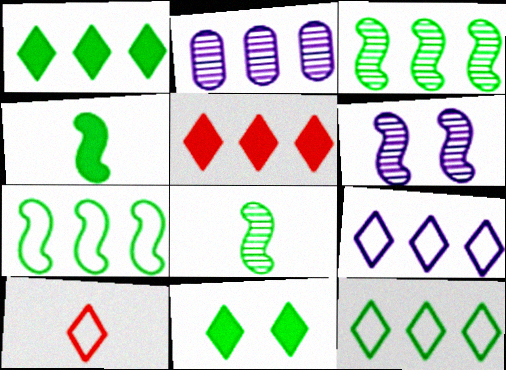[[2, 5, 7]]